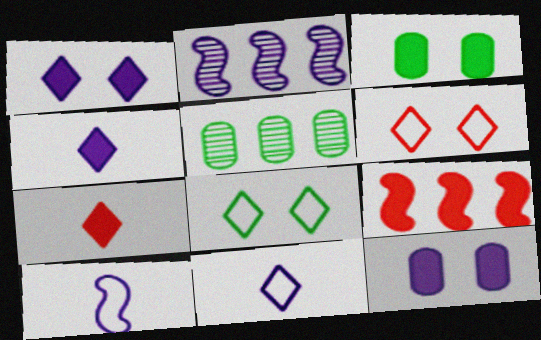[[2, 11, 12], 
[3, 4, 9]]